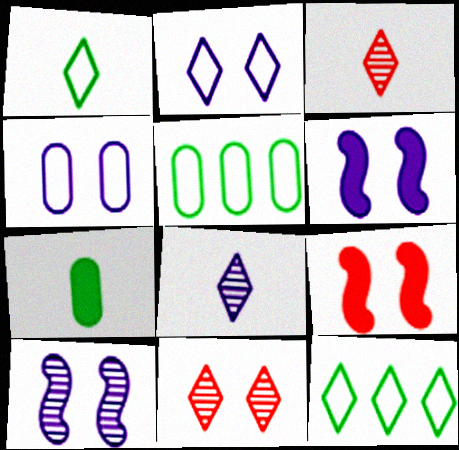[[3, 5, 6], 
[5, 8, 9]]